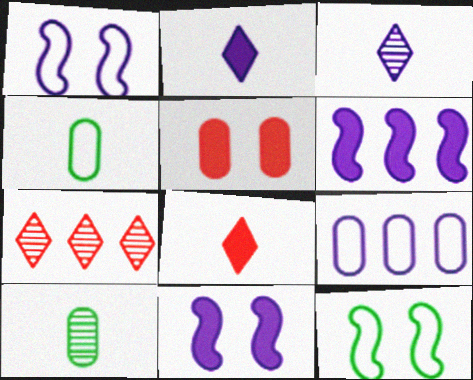[[3, 9, 11], 
[4, 7, 11], 
[5, 9, 10]]